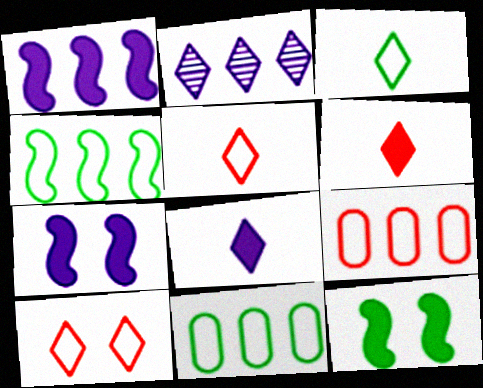[]